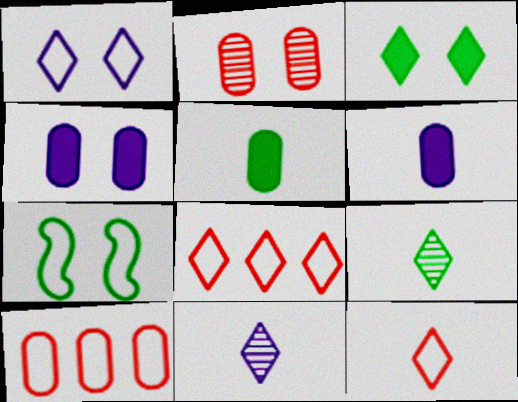[[3, 8, 11]]